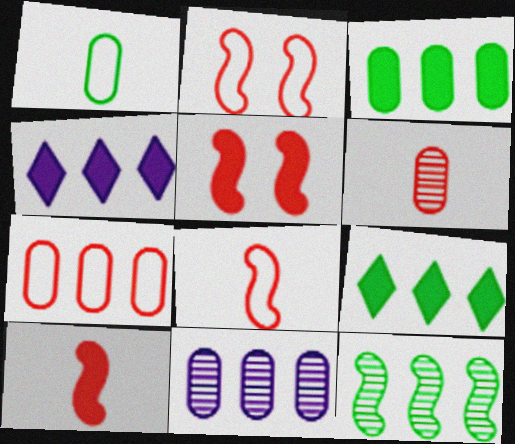[[3, 7, 11], 
[4, 7, 12]]